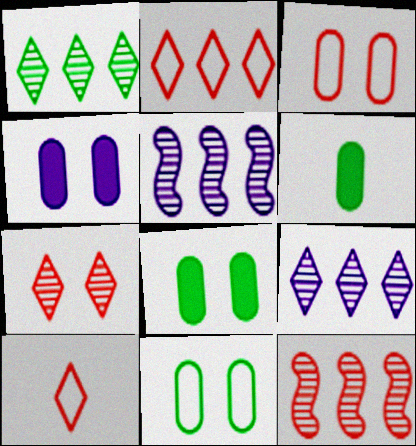[[5, 8, 10]]